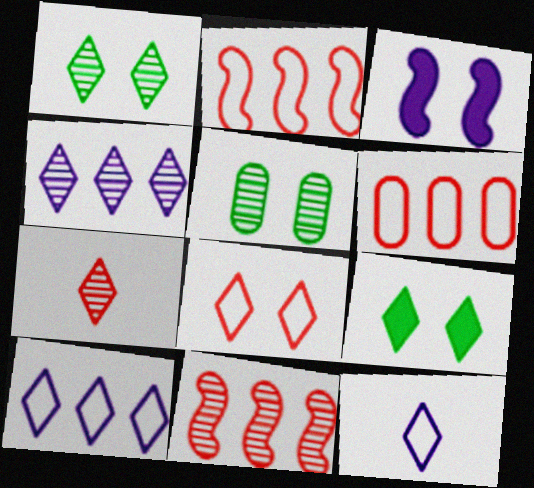[[1, 4, 7], 
[3, 5, 8], 
[7, 9, 10]]